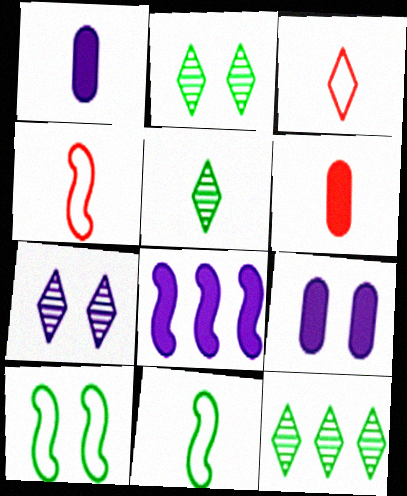[[1, 4, 5], 
[2, 5, 12], 
[4, 9, 12]]